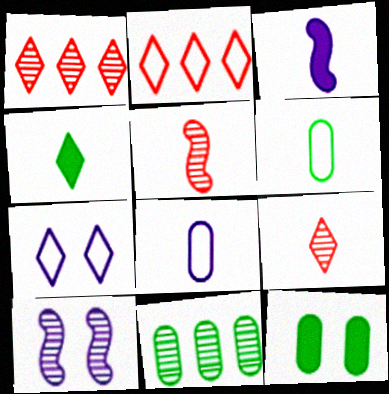[[1, 4, 7], 
[3, 6, 9], 
[4, 5, 8], 
[6, 11, 12], 
[9, 10, 11]]